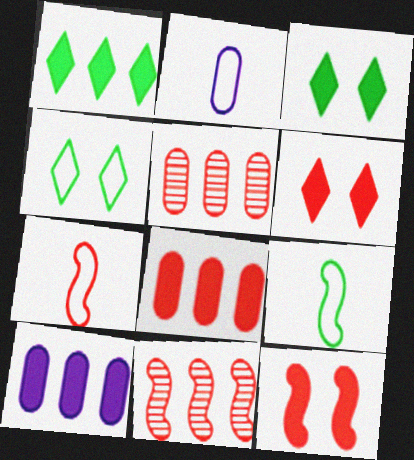[[2, 3, 11], 
[5, 6, 7], 
[7, 11, 12]]